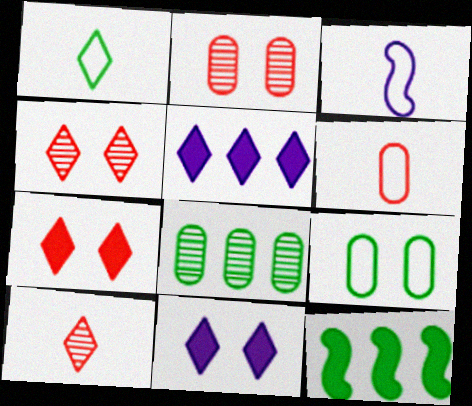[[1, 3, 6], 
[1, 4, 5], 
[3, 7, 8]]